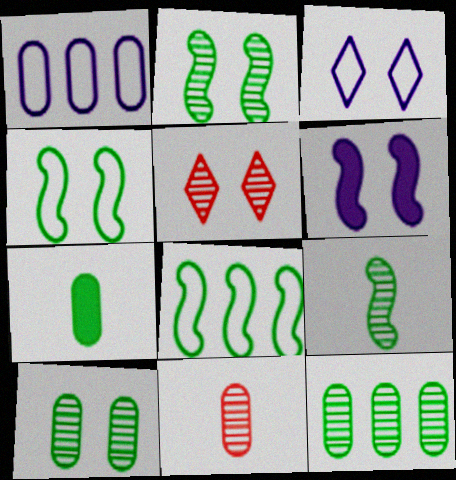[]